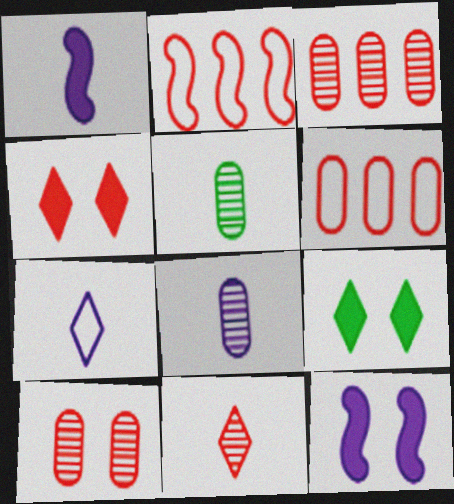[[1, 7, 8], 
[2, 8, 9]]